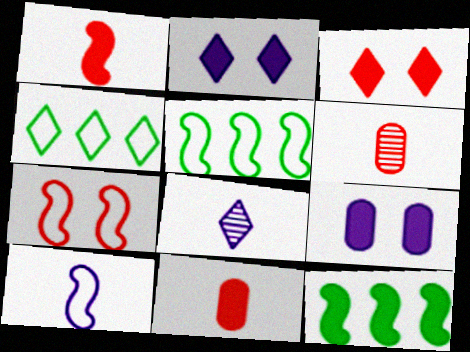[[2, 5, 6], 
[2, 11, 12], 
[3, 4, 8], 
[5, 7, 10]]